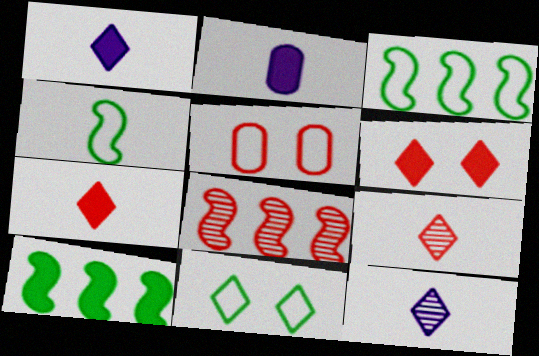[[2, 4, 9], 
[2, 6, 10], 
[2, 8, 11], 
[5, 7, 8], 
[5, 10, 12]]